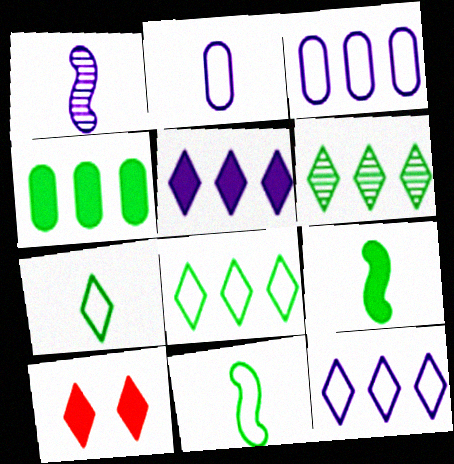[]